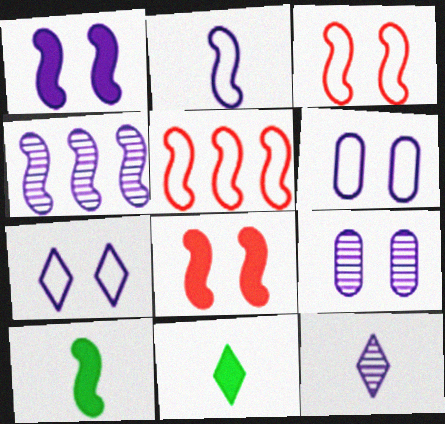[[1, 2, 4], 
[1, 7, 9], 
[3, 4, 10], 
[4, 9, 12], 
[5, 9, 11]]